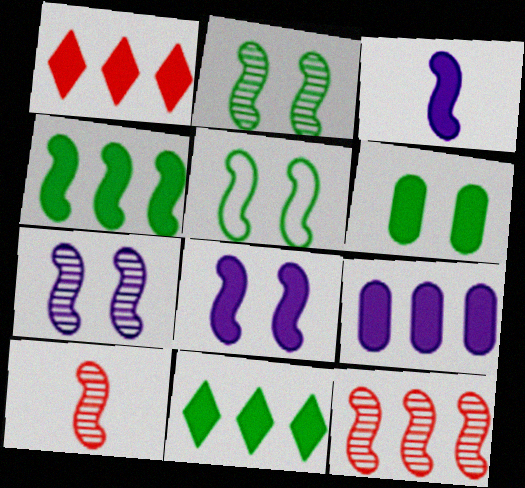[[1, 3, 6], 
[1, 4, 9], 
[3, 5, 12]]